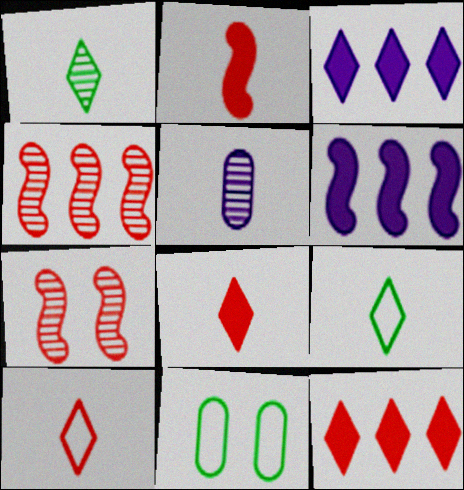[[2, 5, 9]]